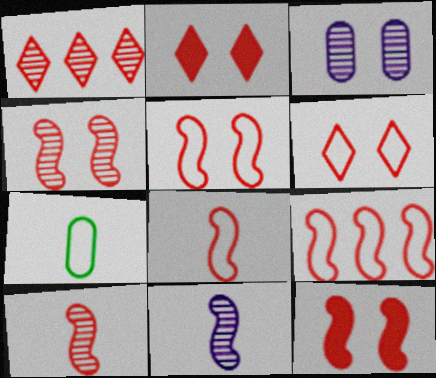[[4, 5, 12], 
[5, 8, 9], 
[9, 10, 12]]